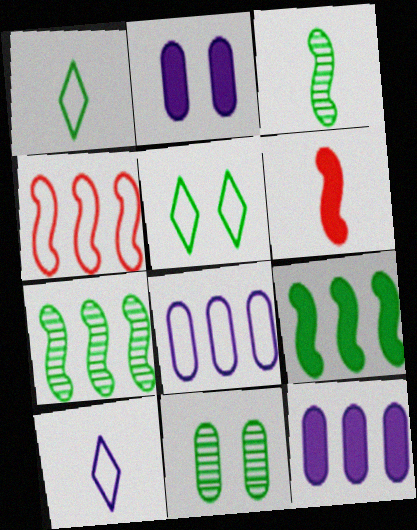[[1, 9, 11]]